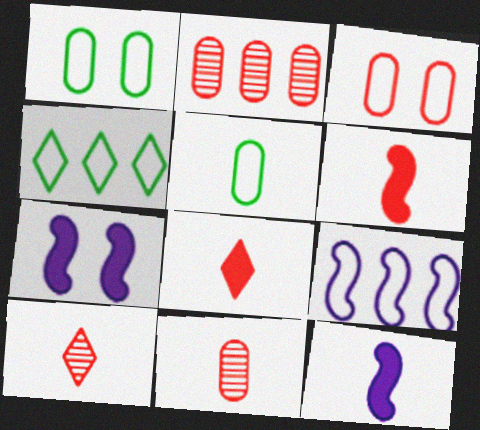[[4, 7, 11], 
[5, 10, 12]]